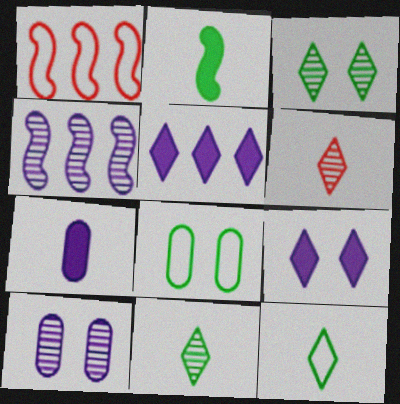[[1, 3, 7]]